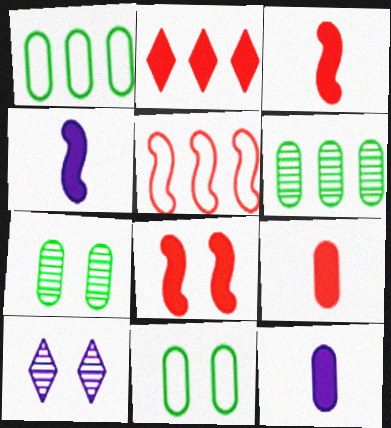[[1, 3, 10], 
[2, 8, 9], 
[8, 10, 11]]